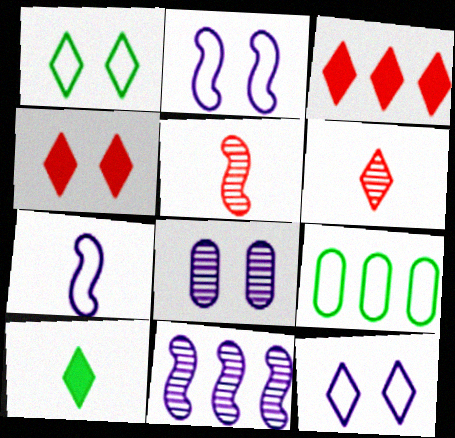[[3, 9, 11]]